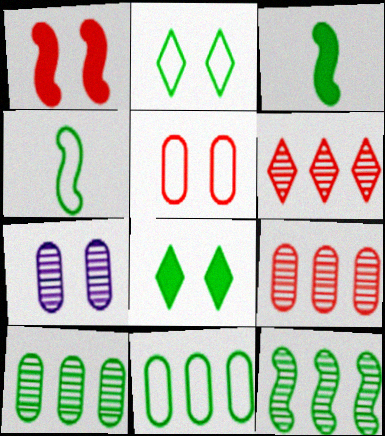[[1, 2, 7], 
[2, 3, 10], 
[2, 4, 11], 
[4, 8, 10]]